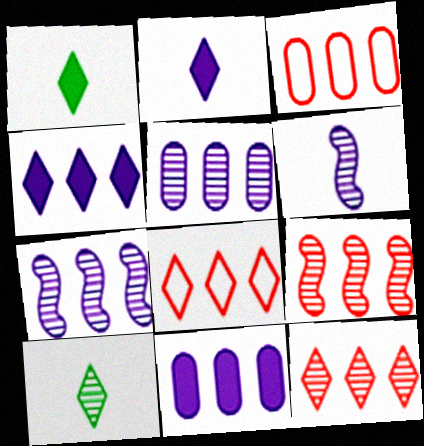[]